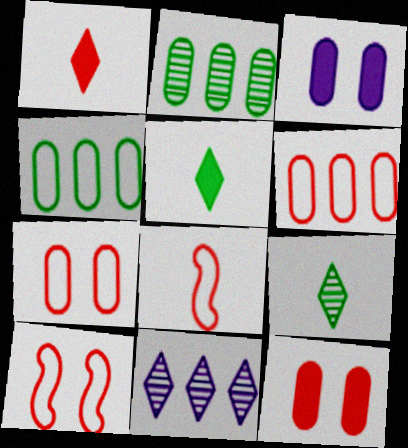[]